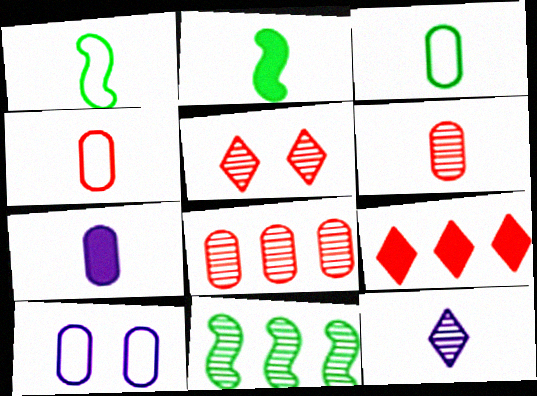[[2, 4, 12], 
[3, 6, 7]]